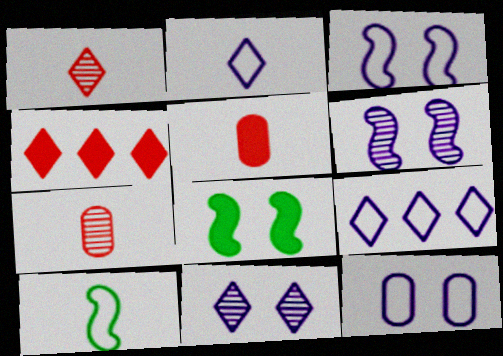[[7, 8, 9]]